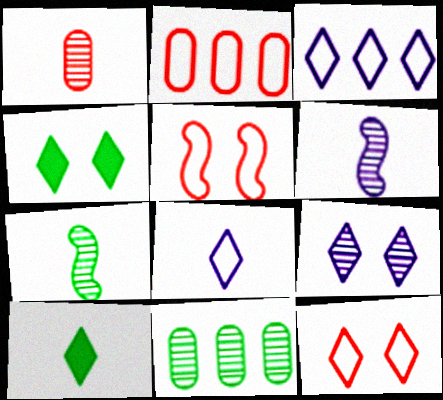[[2, 4, 6], 
[4, 9, 12]]